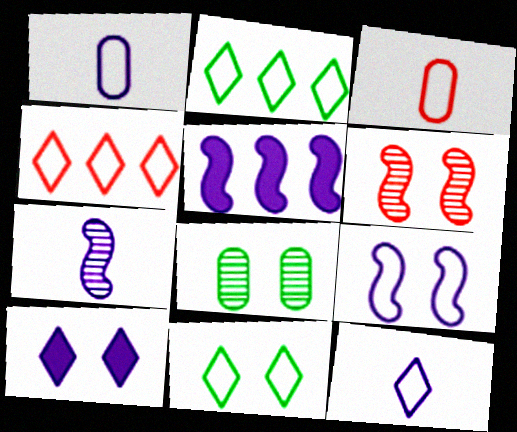[[2, 3, 9], 
[4, 11, 12], 
[5, 7, 9]]